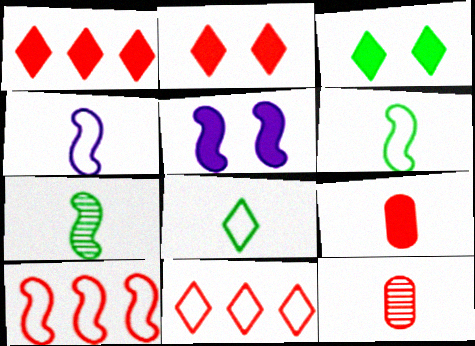[[2, 10, 12], 
[5, 7, 10]]